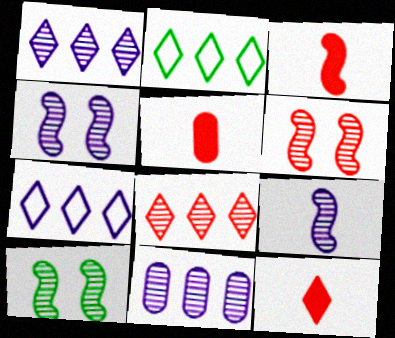[[2, 4, 5], 
[3, 5, 12], 
[4, 6, 10], 
[5, 7, 10]]